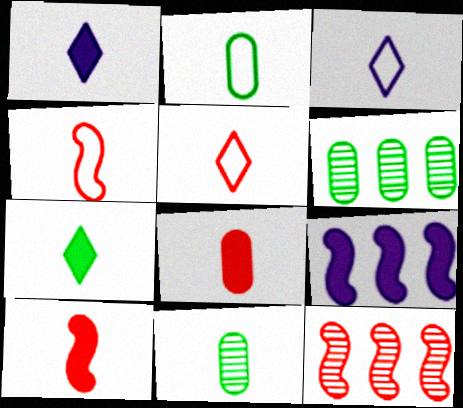[[1, 4, 11], 
[2, 3, 4], 
[3, 10, 11]]